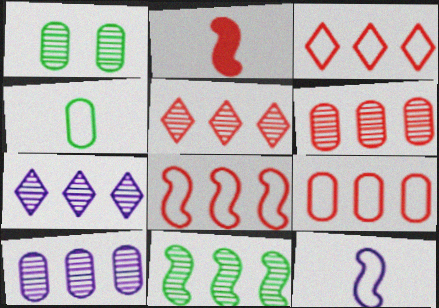[[3, 8, 9], 
[5, 10, 11], 
[6, 7, 11]]